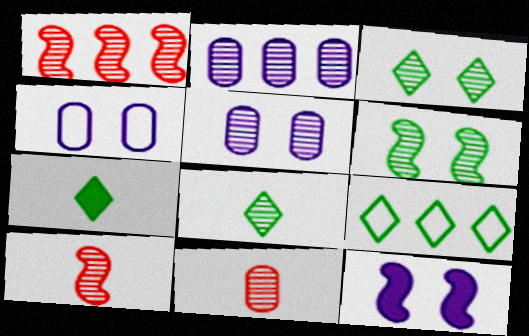[[1, 4, 7], 
[1, 5, 8], 
[2, 3, 10], 
[3, 7, 9], 
[9, 11, 12]]